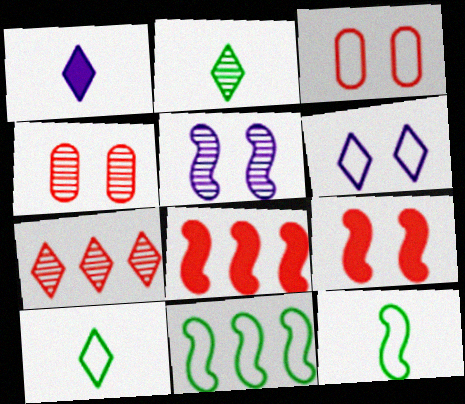[[1, 4, 11], 
[5, 8, 12]]